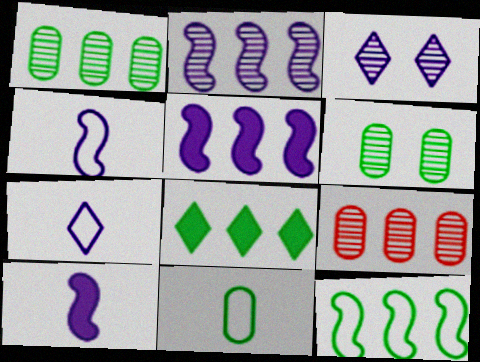[[1, 8, 12]]